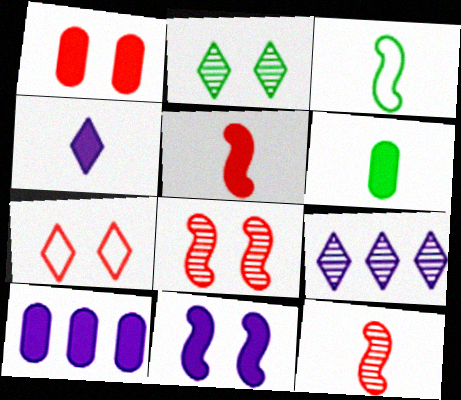[[1, 3, 9], 
[1, 6, 10], 
[1, 7, 8], 
[4, 5, 6], 
[4, 10, 11]]